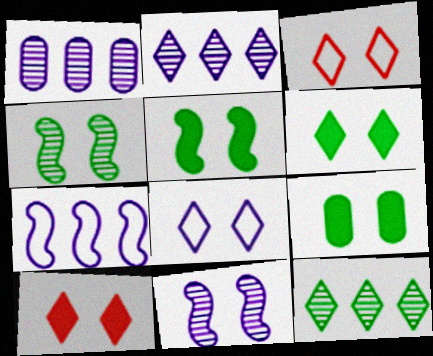[[3, 9, 11], 
[5, 6, 9]]